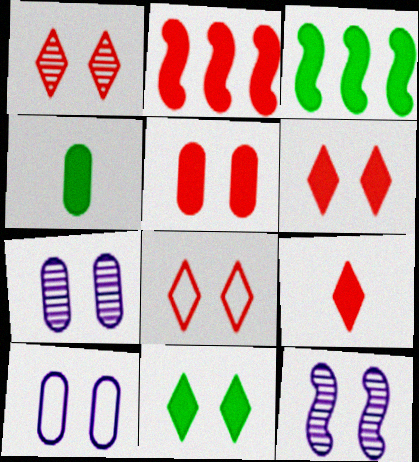[[1, 6, 8], 
[2, 5, 9], 
[3, 4, 11]]